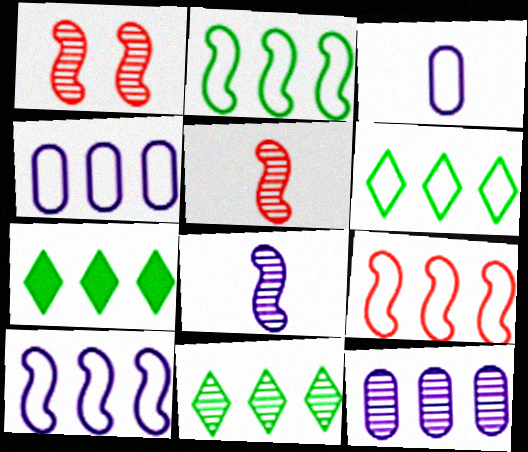[[1, 3, 7], 
[2, 9, 10], 
[4, 6, 9], 
[6, 7, 11], 
[7, 9, 12]]